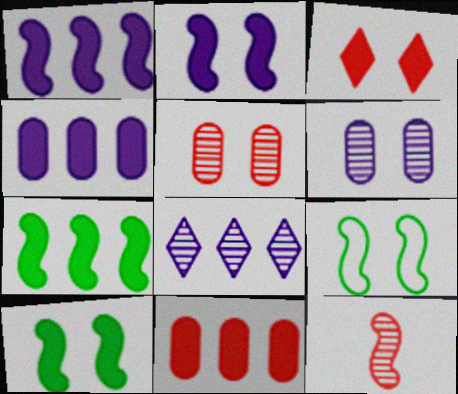[[1, 9, 12], 
[3, 6, 9]]